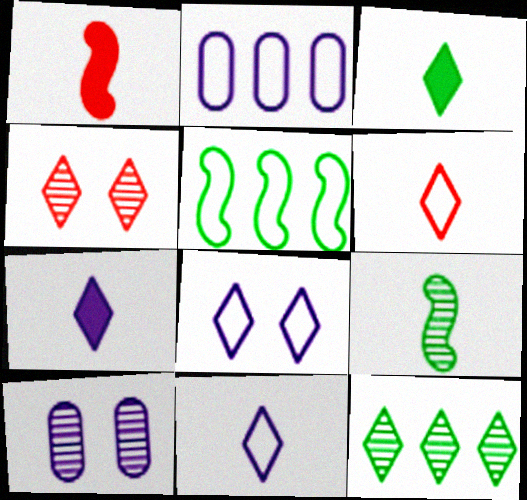[]